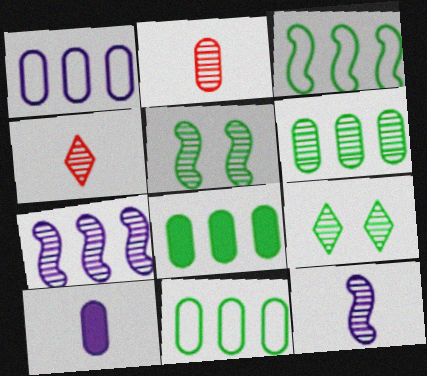[[2, 7, 9], 
[6, 8, 11]]